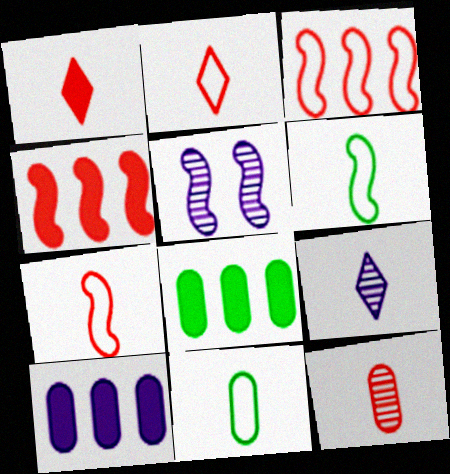[[1, 7, 12], 
[2, 5, 8], 
[4, 5, 6]]